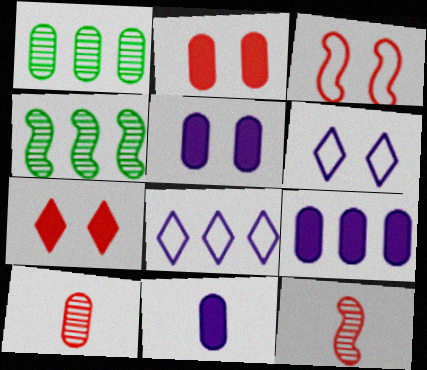[[5, 9, 11]]